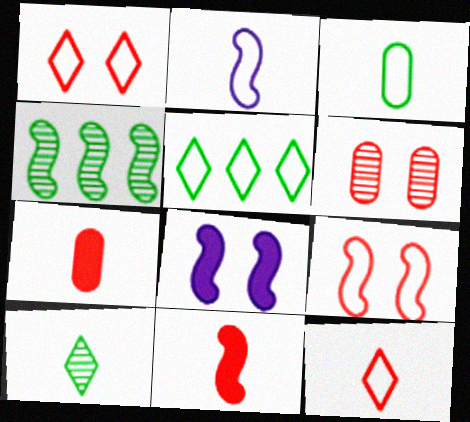[[2, 3, 12], 
[2, 7, 10]]